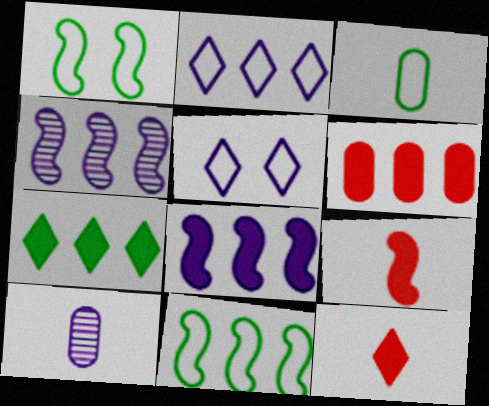[[1, 4, 9], 
[5, 8, 10], 
[6, 7, 8]]